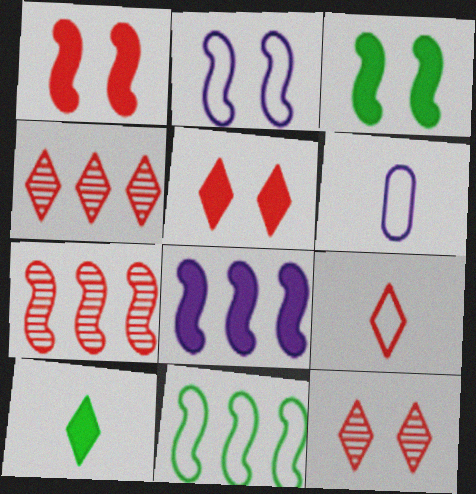[[3, 4, 6], 
[4, 5, 9], 
[7, 8, 11]]